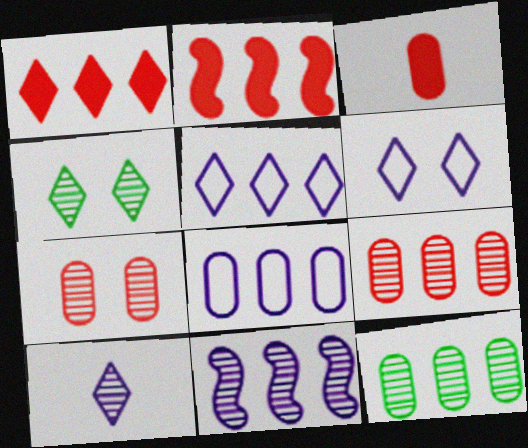[[2, 5, 12]]